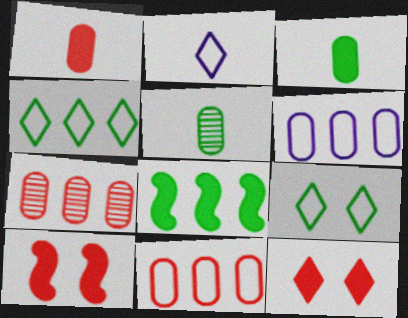[[5, 8, 9]]